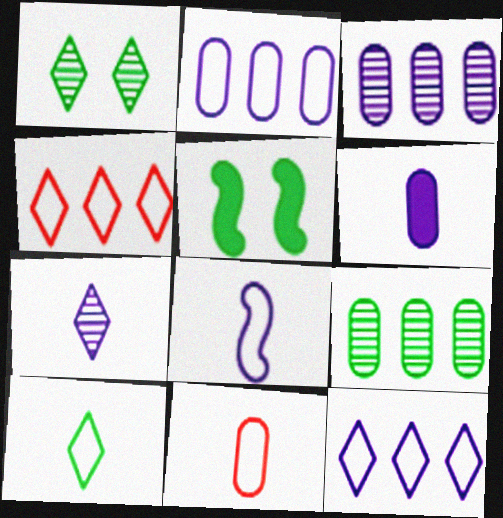[[5, 9, 10], 
[6, 7, 8], 
[8, 10, 11]]